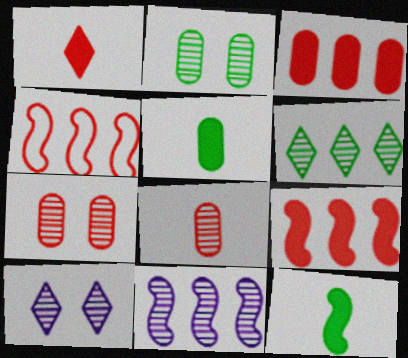[[1, 4, 7], 
[4, 5, 10]]